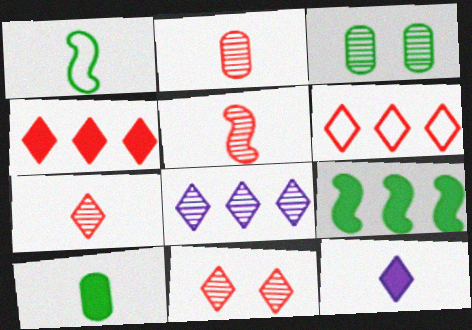[[1, 2, 12], 
[2, 5, 7], 
[3, 5, 8]]